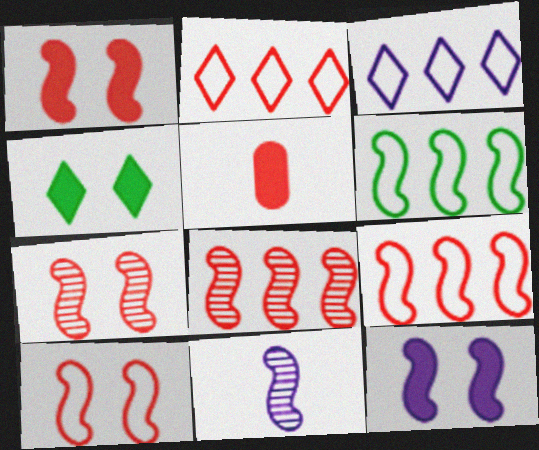[[1, 6, 11], 
[1, 7, 10], 
[2, 5, 7]]